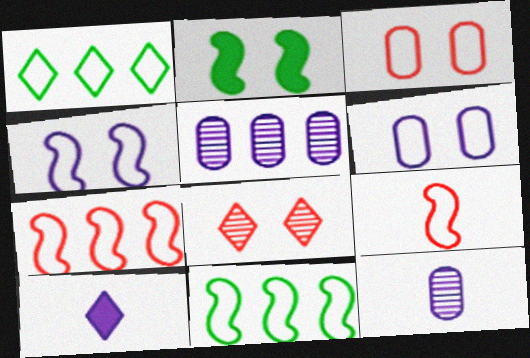[[1, 6, 9], 
[1, 8, 10], 
[2, 6, 8], 
[4, 5, 10], 
[4, 9, 11]]